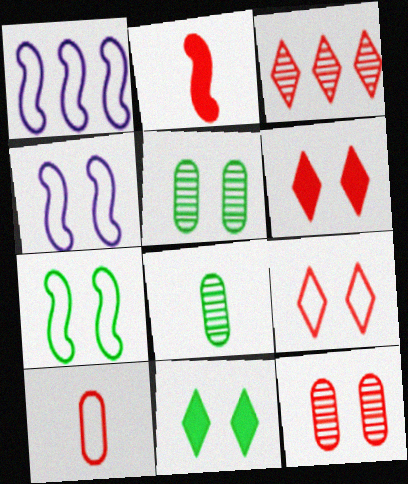[[1, 6, 8], 
[4, 5, 6], 
[4, 11, 12], 
[5, 7, 11]]